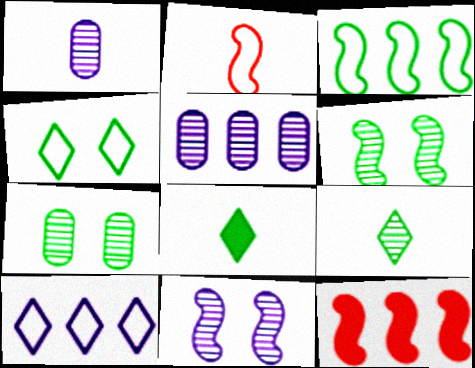[[1, 2, 8], 
[1, 4, 12], 
[3, 7, 8]]